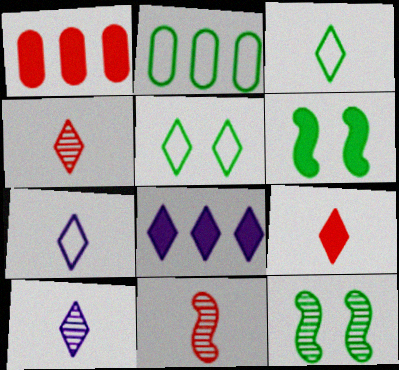[[1, 7, 12], 
[3, 9, 10], 
[4, 5, 8]]